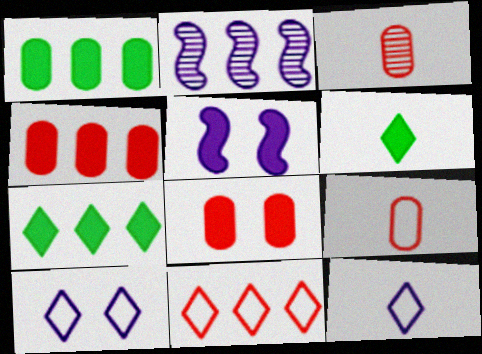[[1, 2, 11], 
[4, 5, 6]]